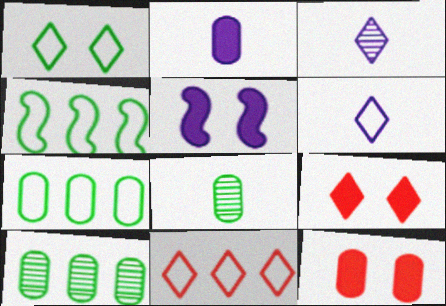[[1, 6, 11], 
[3, 4, 12], 
[5, 8, 11]]